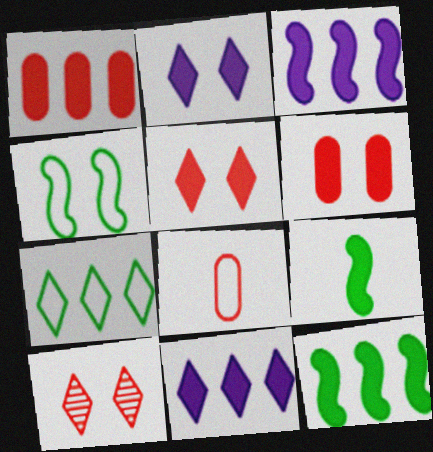[[1, 2, 9], 
[1, 11, 12], 
[6, 9, 11]]